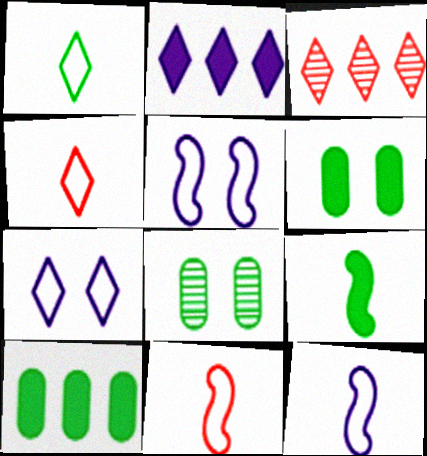[[2, 8, 11], 
[3, 6, 12]]